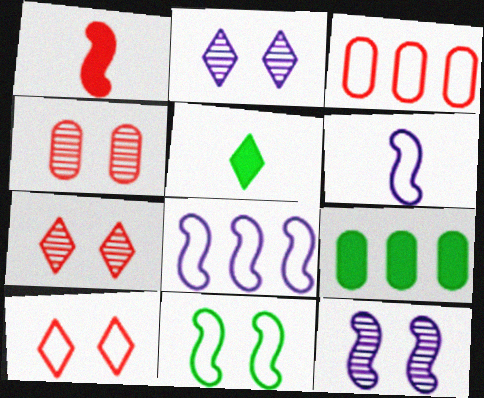[[1, 3, 7], 
[3, 5, 12], 
[4, 5, 8], 
[6, 7, 9]]